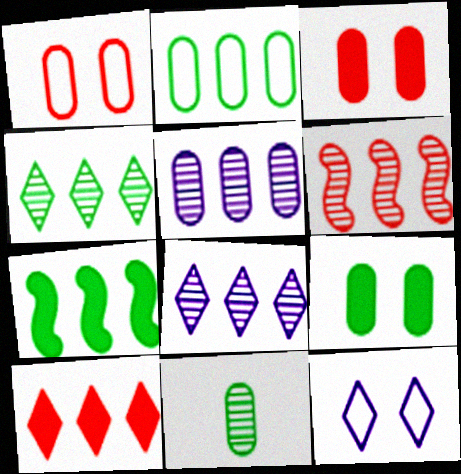[[2, 4, 7], 
[2, 9, 11], 
[4, 5, 6]]